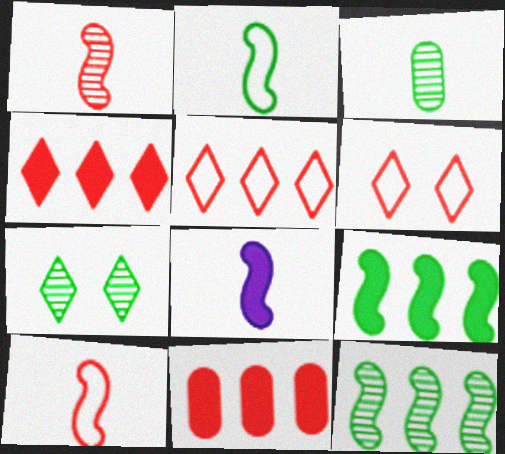[[1, 2, 8], 
[1, 6, 11], 
[3, 7, 12]]